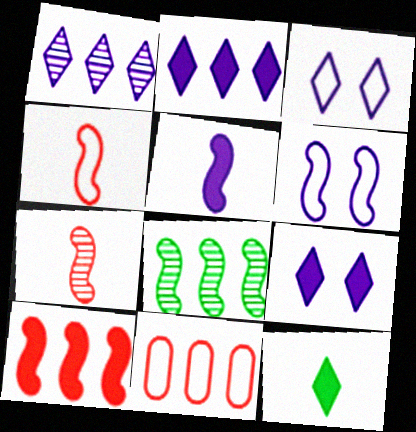[[2, 8, 11]]